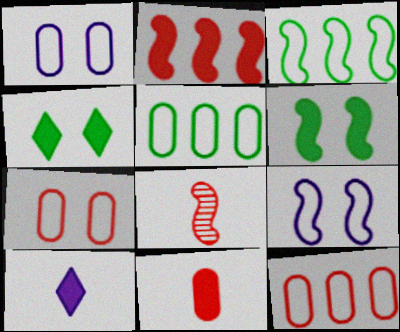[]